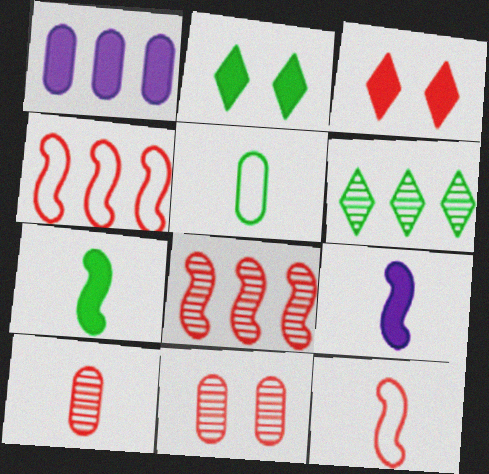[[1, 3, 7], 
[1, 4, 6], 
[1, 5, 11], 
[3, 4, 10]]